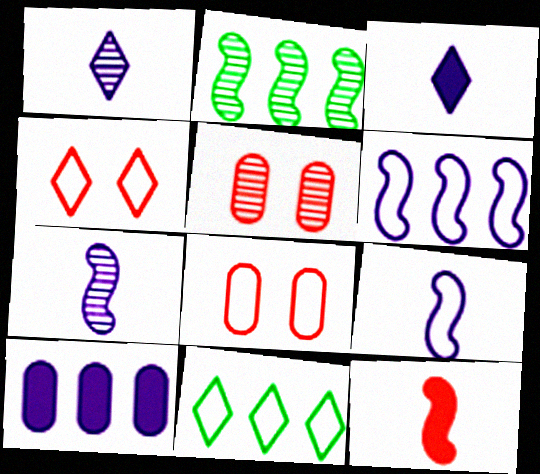[[1, 2, 5], 
[2, 3, 8], 
[8, 9, 11]]